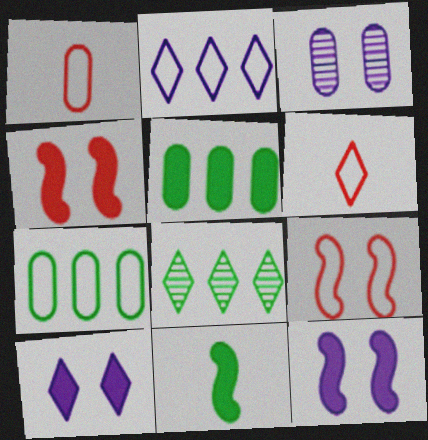[[1, 3, 5], 
[1, 8, 12], 
[6, 8, 10]]